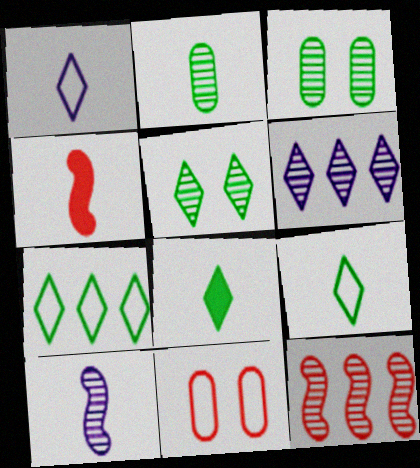[[1, 2, 4], 
[5, 7, 8]]